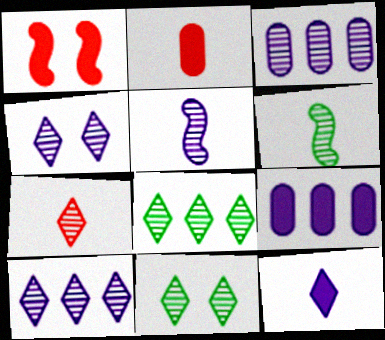[[3, 4, 5], 
[4, 7, 8], 
[7, 10, 11]]